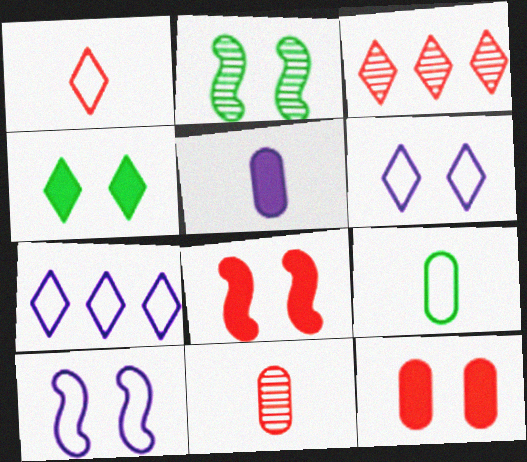[[2, 6, 12], 
[2, 8, 10], 
[5, 9, 11]]